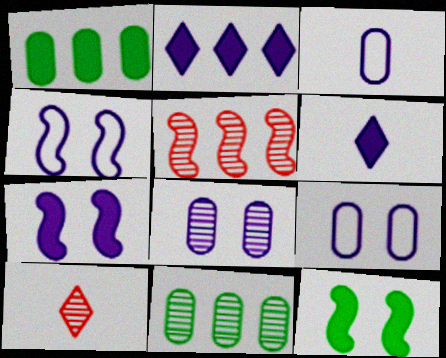[[1, 4, 10]]